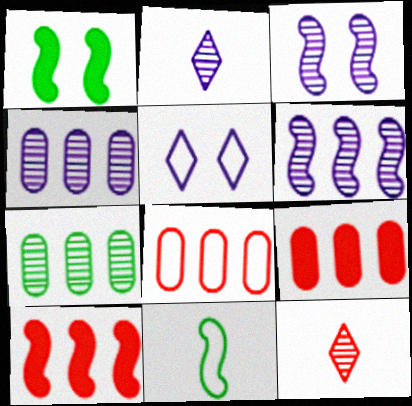[[1, 2, 8], 
[2, 3, 4], 
[3, 7, 12], 
[3, 10, 11], 
[5, 8, 11]]